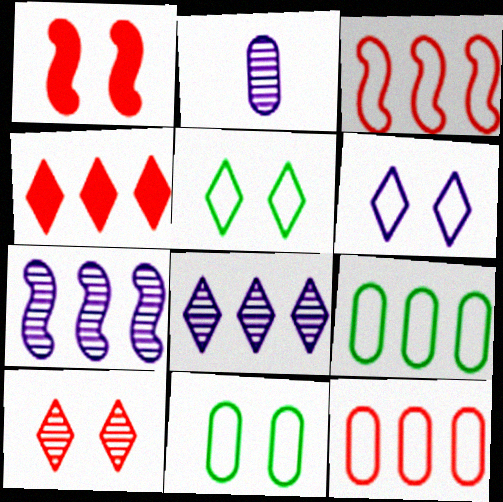[[4, 7, 9]]